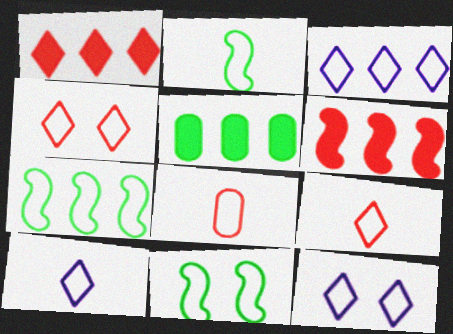[[2, 7, 11], 
[2, 8, 10], 
[3, 8, 11], 
[3, 10, 12], 
[7, 8, 12]]